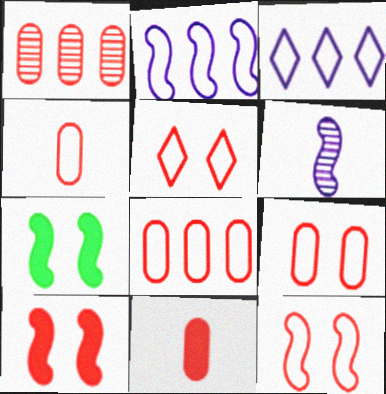[[1, 9, 11], 
[4, 8, 9], 
[5, 9, 12]]